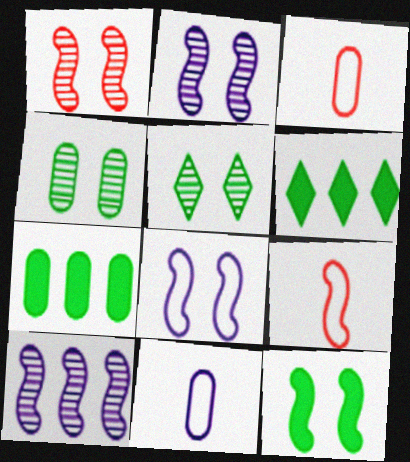[[1, 6, 11], 
[1, 8, 12], 
[2, 3, 6], 
[9, 10, 12]]